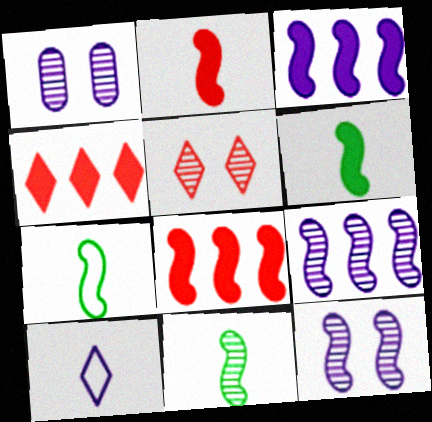[[1, 3, 10], 
[1, 4, 7], 
[6, 7, 11], 
[7, 8, 12]]